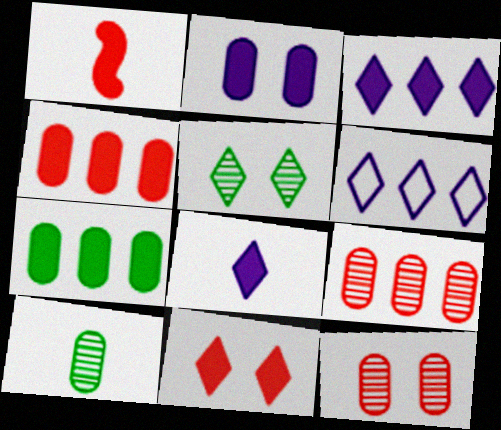[[1, 4, 11]]